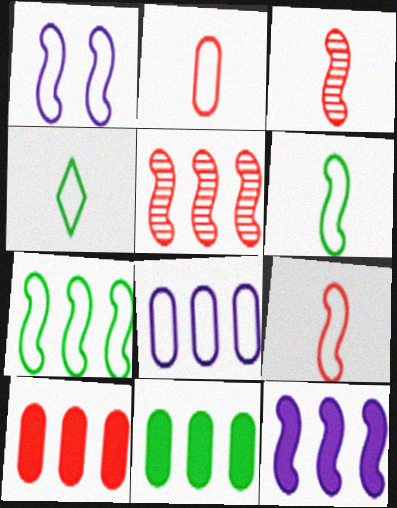[[1, 7, 9], 
[5, 7, 12]]